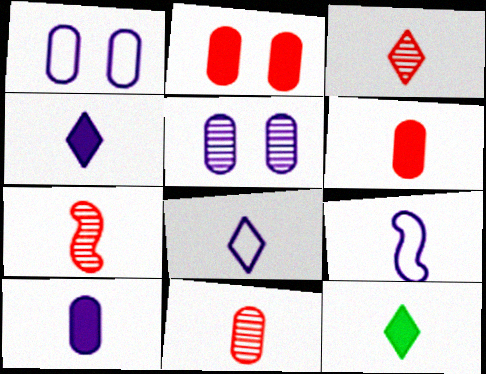[[3, 7, 11], 
[3, 8, 12], 
[9, 11, 12]]